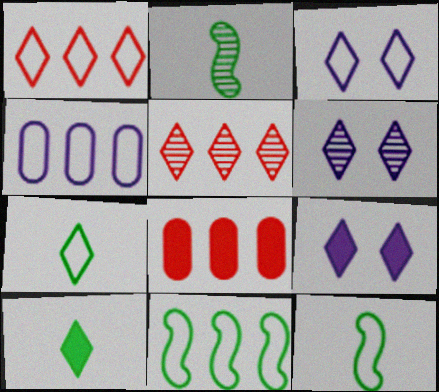[[1, 3, 7], 
[1, 4, 11], 
[1, 6, 10], 
[2, 3, 8], 
[3, 5, 10], 
[3, 6, 9], 
[5, 7, 9], 
[6, 8, 12]]